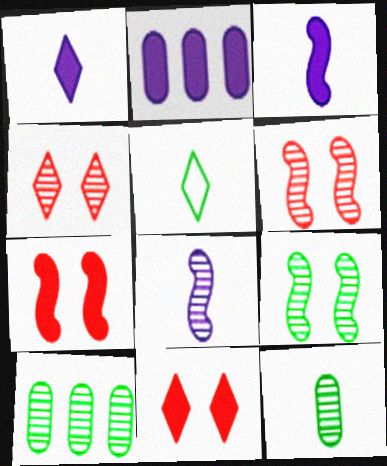[[2, 5, 6], 
[4, 8, 10]]